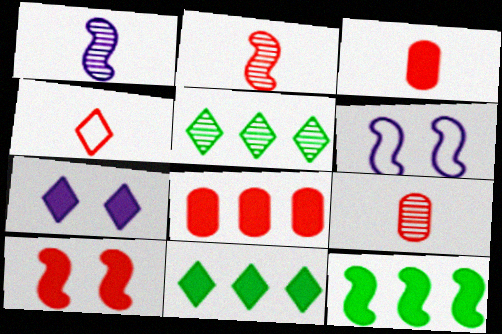[[2, 3, 4], 
[2, 6, 12], 
[3, 5, 6], 
[3, 7, 12], 
[4, 5, 7], 
[6, 9, 11]]